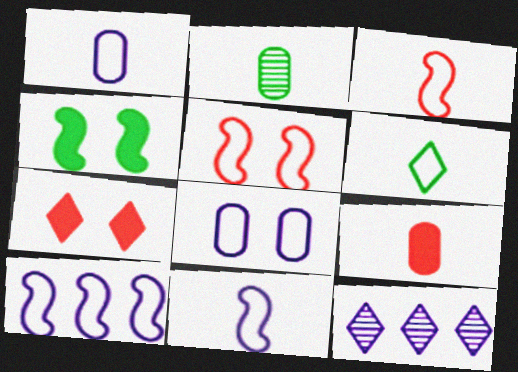[[1, 2, 9], 
[1, 3, 6], 
[2, 7, 10], 
[6, 7, 12]]